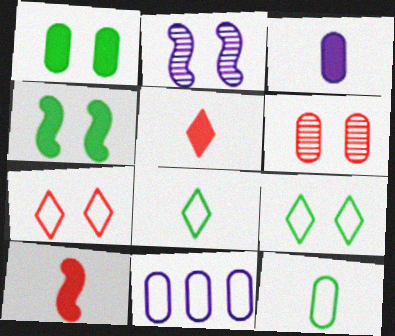[[1, 2, 7]]